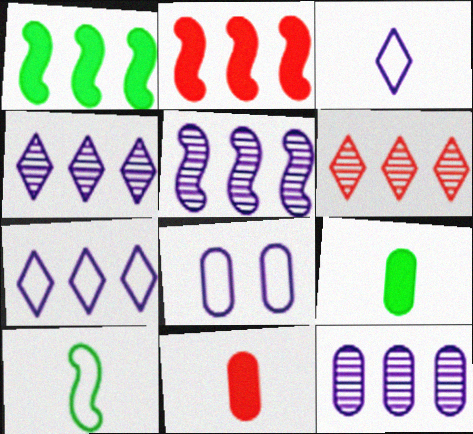[[4, 5, 12]]